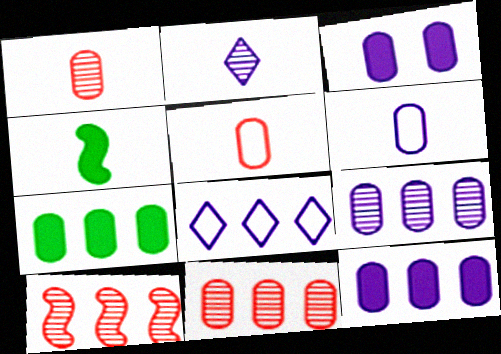[[2, 4, 5], 
[3, 6, 9], 
[7, 8, 10]]